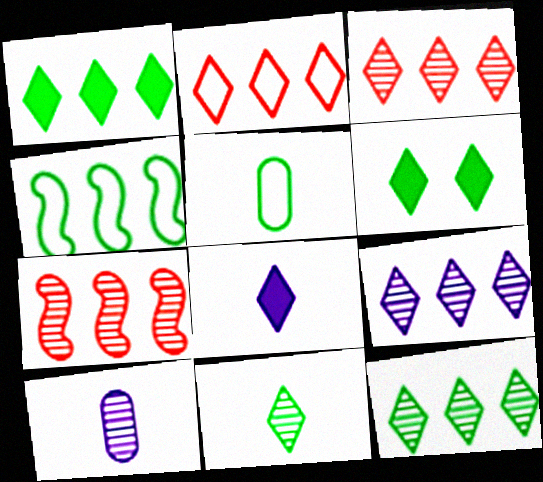[[1, 2, 9], 
[3, 9, 12]]